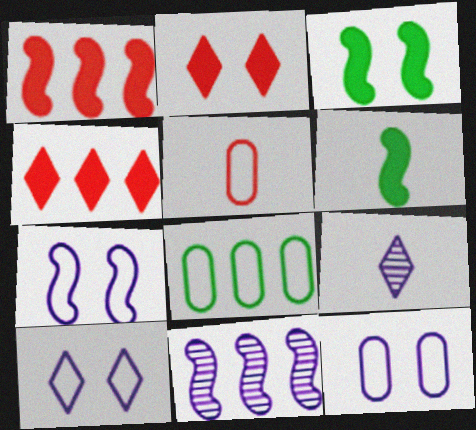[[4, 8, 11], 
[5, 6, 9], 
[5, 8, 12], 
[7, 10, 12]]